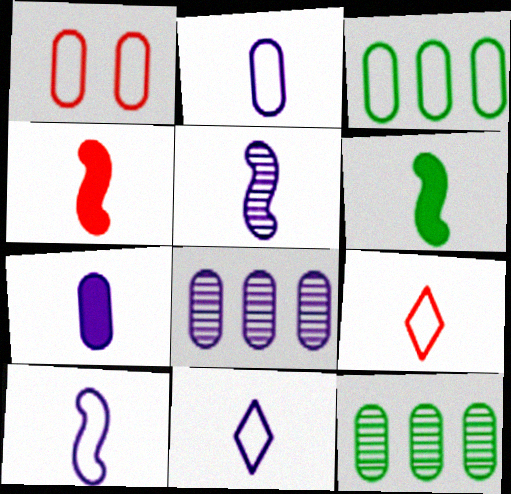[[1, 2, 3], 
[1, 7, 12], 
[2, 10, 11], 
[5, 7, 11]]